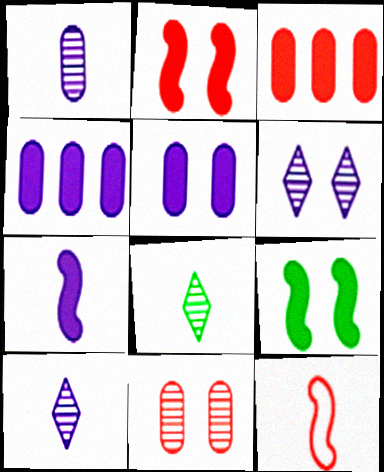[]